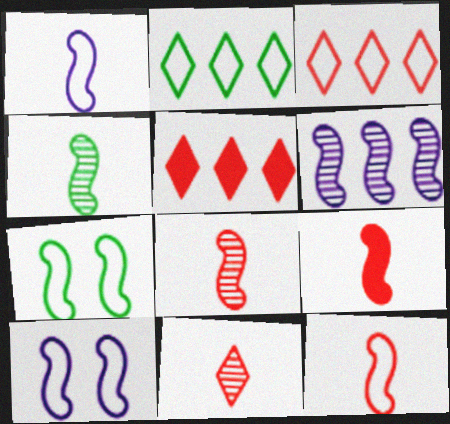[[1, 4, 9], 
[6, 7, 9], 
[8, 9, 12]]